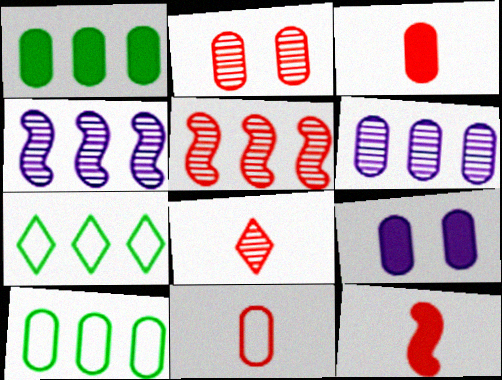[[1, 3, 9], 
[2, 5, 8], 
[8, 11, 12]]